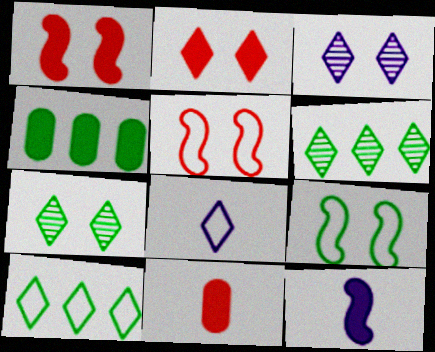[[2, 4, 12], 
[2, 6, 8]]